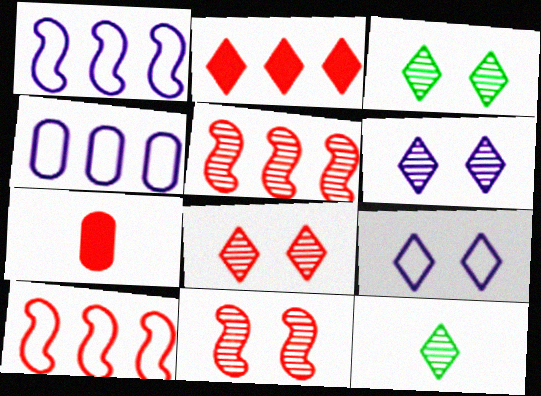[[1, 3, 7], 
[2, 9, 12], 
[3, 6, 8], 
[7, 8, 10]]